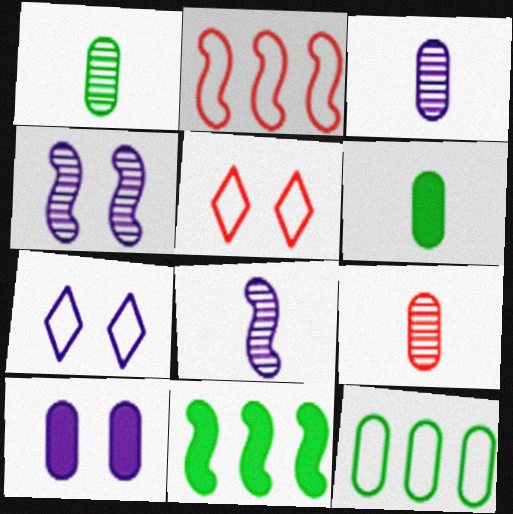[[1, 3, 9], 
[3, 5, 11], 
[4, 7, 10], 
[7, 9, 11], 
[9, 10, 12]]